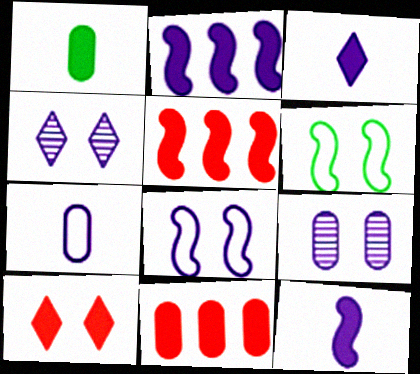[[1, 2, 10], 
[2, 4, 7], 
[6, 9, 10]]